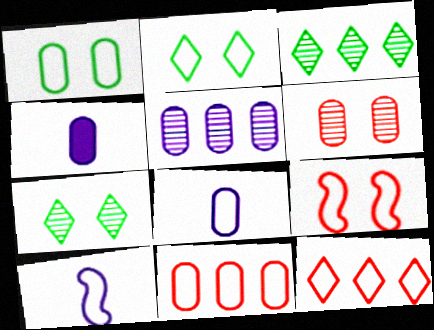[[1, 8, 11], 
[1, 10, 12], 
[2, 10, 11], 
[3, 4, 9]]